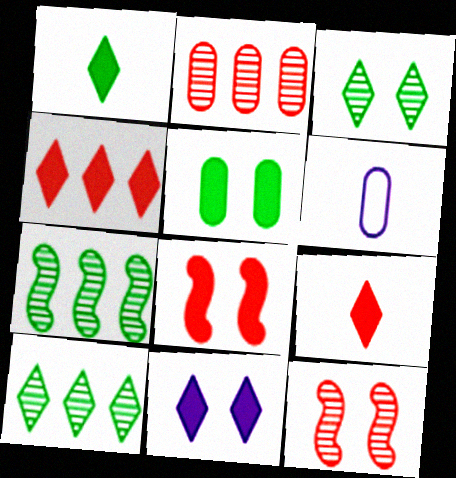[[1, 4, 11], 
[2, 5, 6], 
[5, 8, 11], 
[6, 8, 10]]